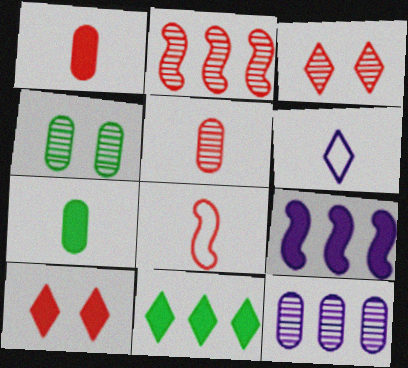[[2, 3, 5], 
[3, 6, 11], 
[4, 5, 12], 
[7, 9, 10]]